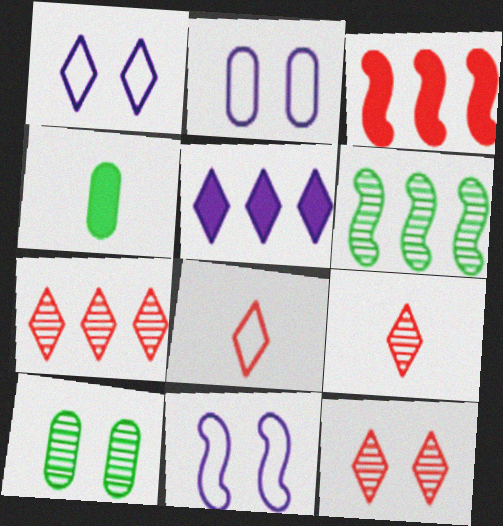[[1, 2, 11], 
[4, 7, 11], 
[7, 9, 12]]